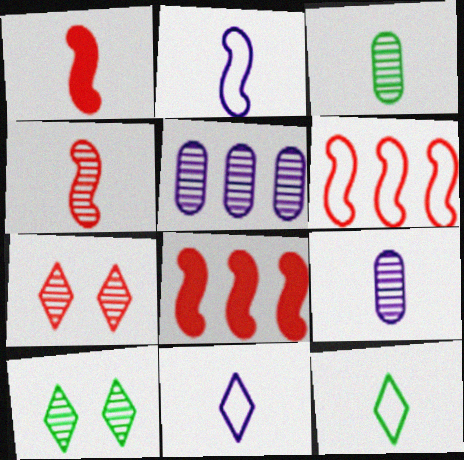[[1, 3, 11], 
[1, 9, 12], 
[4, 5, 10]]